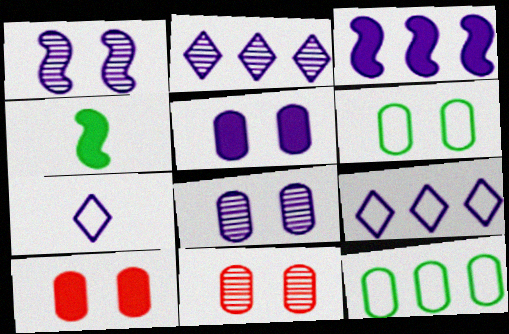[[3, 7, 8], 
[4, 9, 11], 
[5, 6, 11], 
[6, 8, 10]]